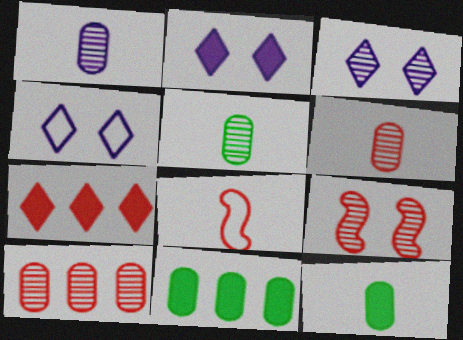[[1, 5, 6], 
[2, 3, 4], 
[3, 8, 11]]